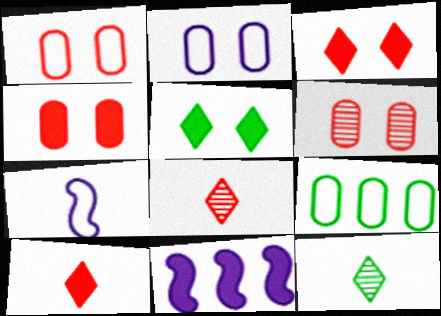[[1, 4, 6], 
[1, 11, 12]]